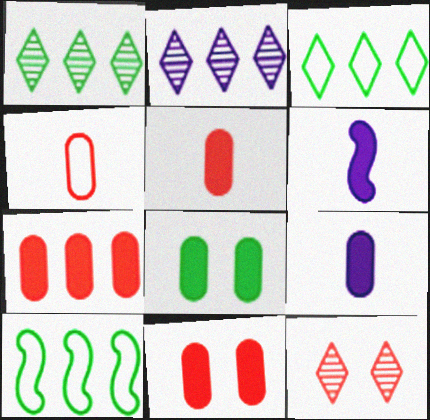[[2, 7, 10], 
[5, 7, 11], 
[7, 8, 9], 
[9, 10, 12]]